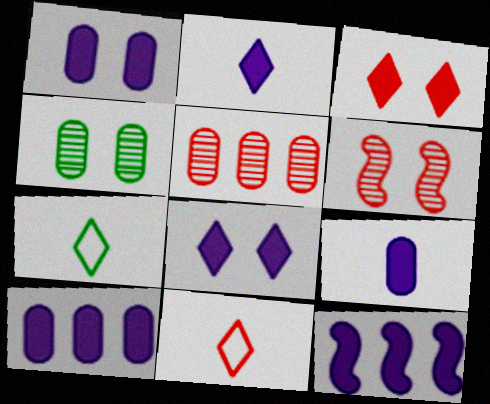[[1, 2, 12], 
[1, 9, 10], 
[4, 11, 12], 
[6, 7, 10], 
[8, 9, 12]]